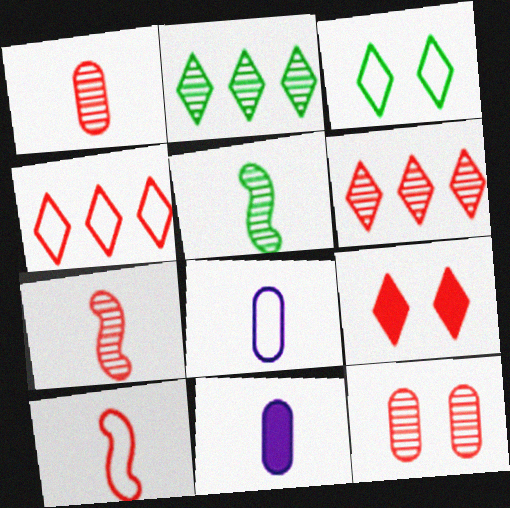[[6, 7, 12]]